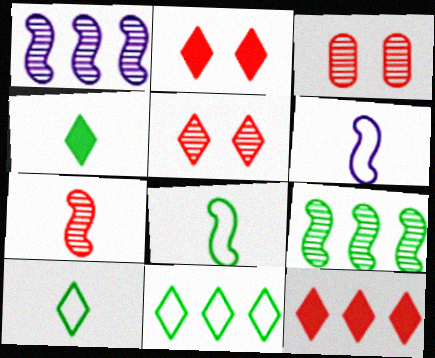[]